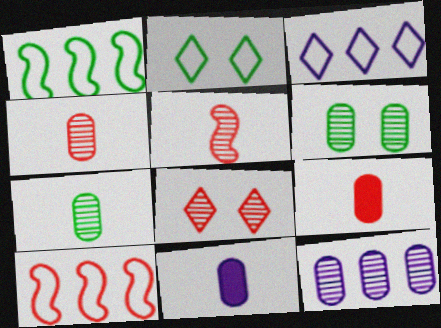[[1, 8, 11], 
[4, 6, 12], 
[8, 9, 10]]